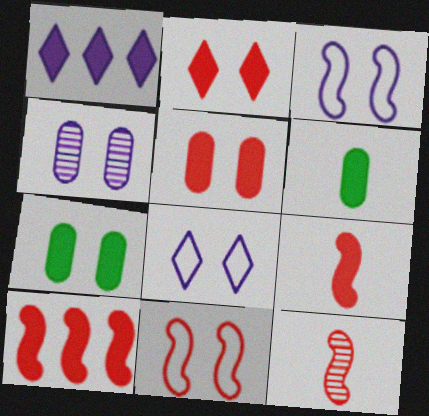[[1, 7, 9], 
[10, 11, 12]]